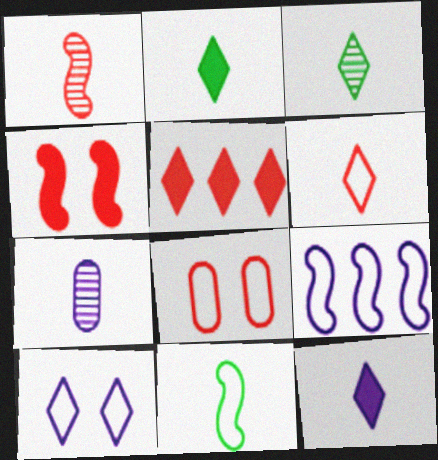[[1, 3, 7], 
[1, 5, 8], 
[3, 5, 10], 
[3, 6, 12]]